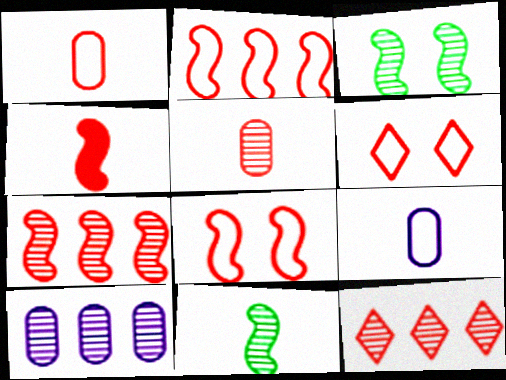[[1, 2, 6], 
[4, 7, 8]]